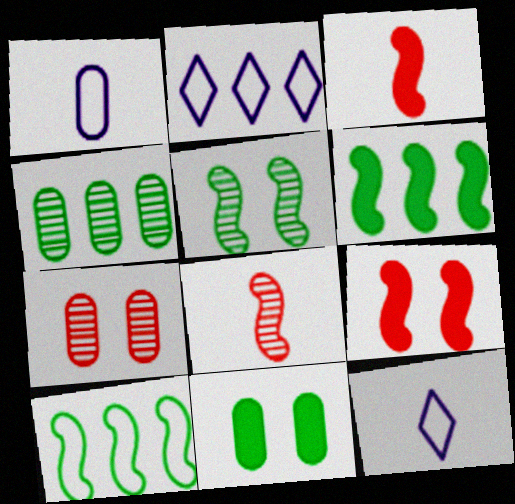[[2, 8, 11], 
[4, 9, 12], 
[6, 7, 12]]